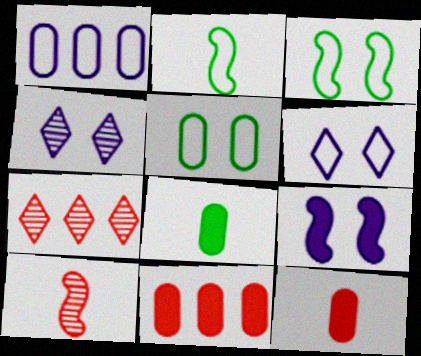[[2, 4, 11]]